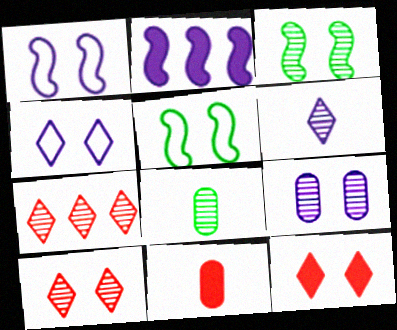[[3, 9, 10], 
[5, 9, 12]]